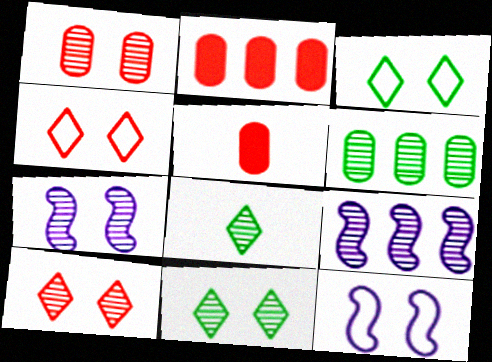[[1, 7, 11], 
[1, 8, 9], 
[2, 8, 12], 
[3, 5, 9]]